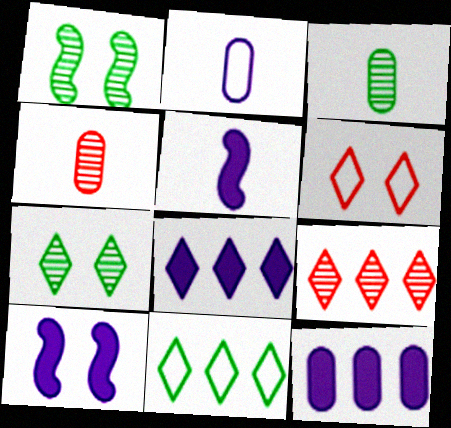[[4, 10, 11], 
[8, 9, 11]]